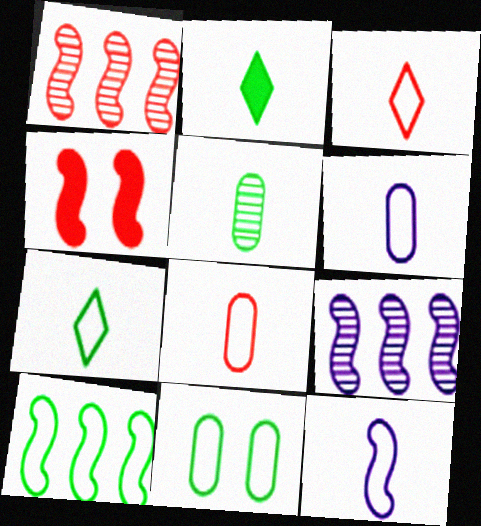[[7, 8, 12], 
[7, 10, 11]]